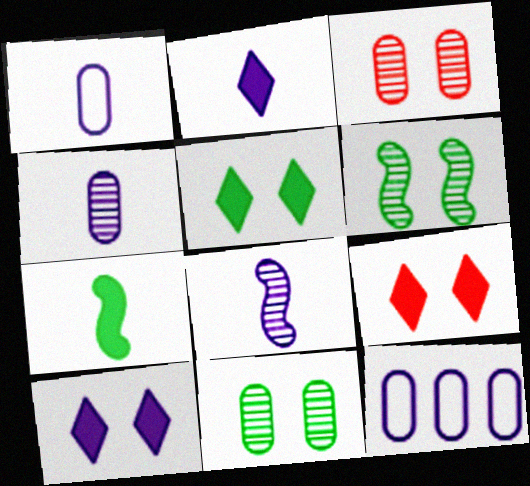[[1, 2, 8], 
[5, 9, 10], 
[8, 10, 12]]